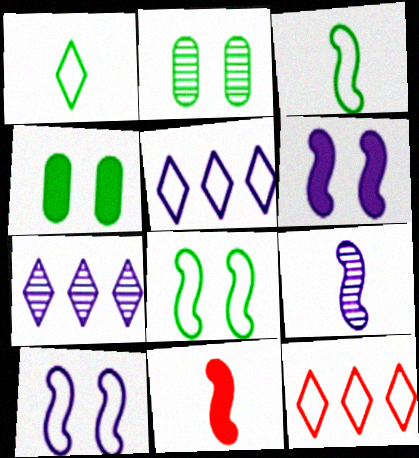[[2, 5, 11], 
[3, 9, 11], 
[4, 9, 12]]